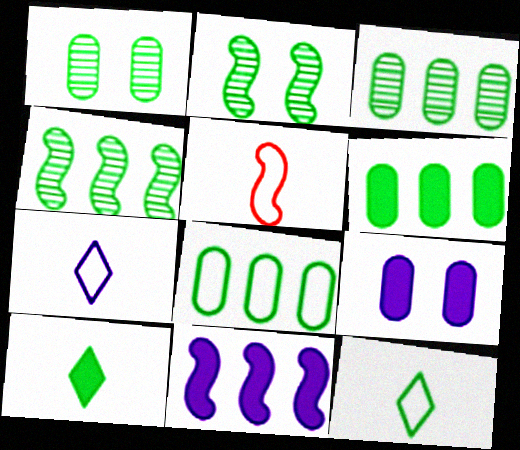[[2, 5, 11], 
[2, 6, 12], 
[2, 8, 10], 
[3, 6, 8]]